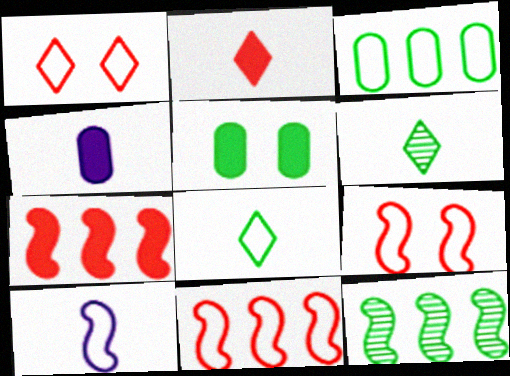[[1, 3, 10], 
[1, 4, 12], 
[5, 8, 12]]